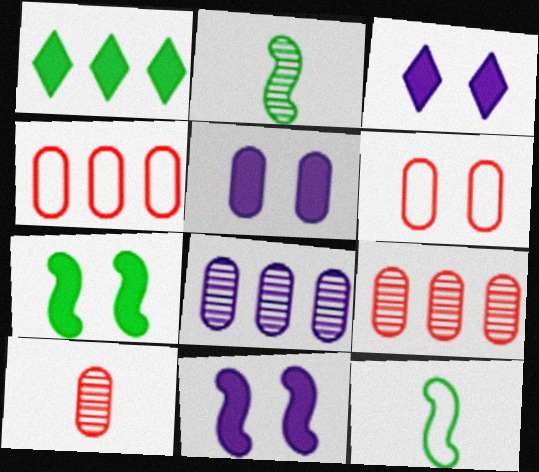[[2, 3, 4], 
[3, 5, 11], 
[3, 9, 12]]